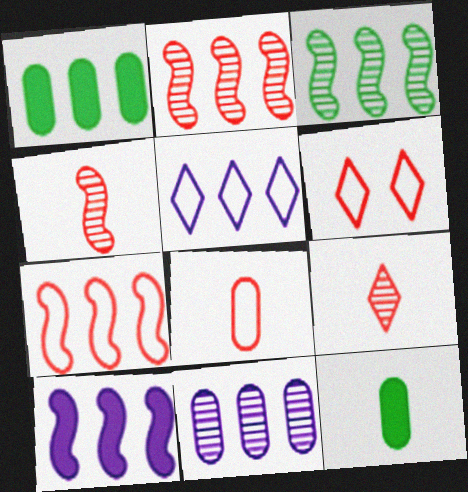[[1, 2, 5], 
[3, 7, 10], 
[5, 10, 11], 
[6, 7, 8]]